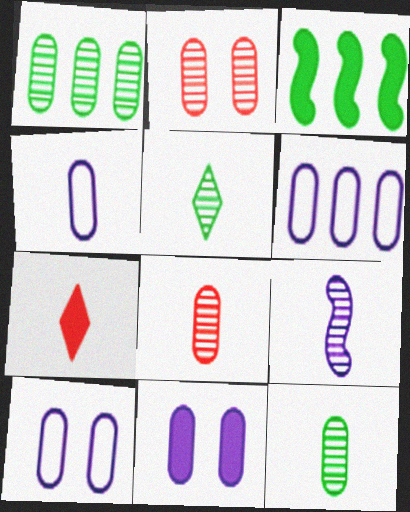[[3, 7, 11], 
[4, 6, 10], 
[5, 8, 9]]